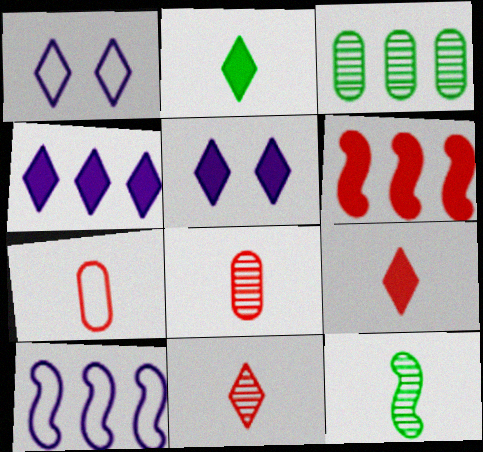[]